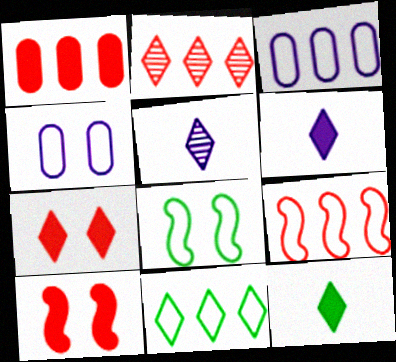[[1, 2, 9], 
[1, 5, 8], 
[3, 9, 11], 
[5, 7, 11]]